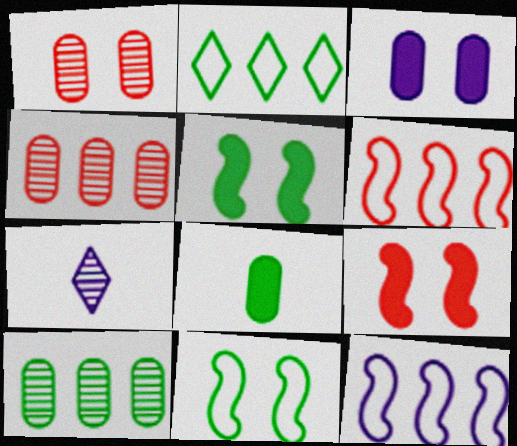[[3, 7, 12]]